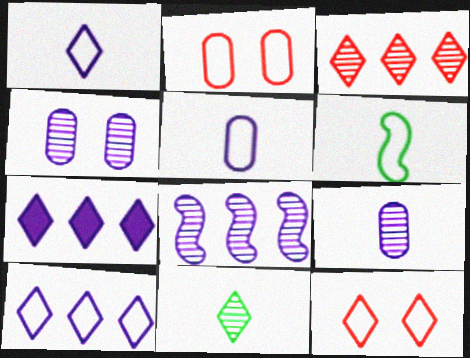[[2, 6, 10], 
[7, 11, 12]]